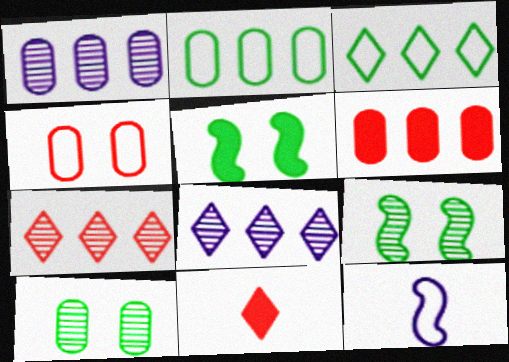[[1, 2, 6], 
[3, 4, 12]]